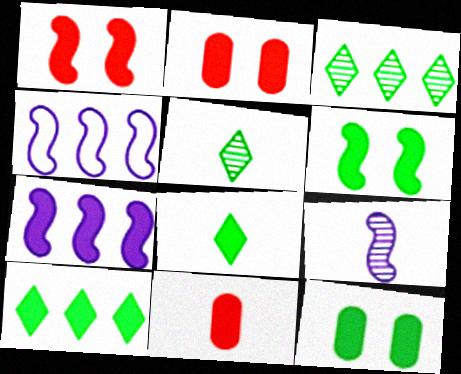[[2, 4, 5], 
[2, 7, 8]]